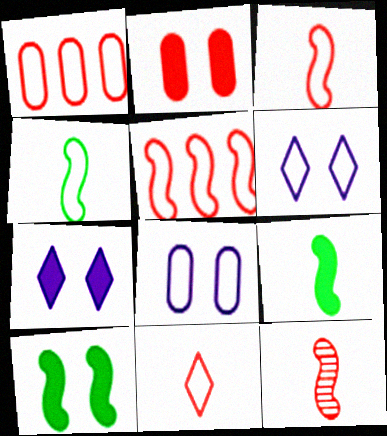[[1, 4, 6], 
[2, 7, 10]]